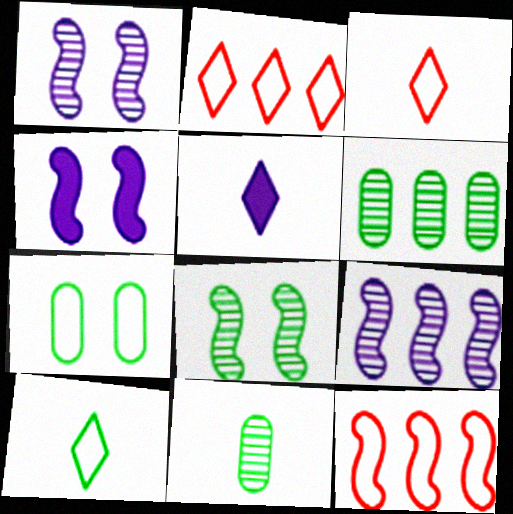[[2, 4, 11], 
[3, 4, 6]]